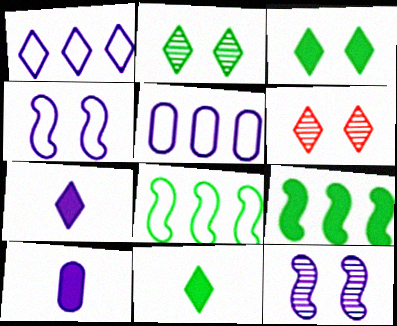[[1, 6, 11], 
[1, 10, 12], 
[5, 7, 12], 
[6, 8, 10]]